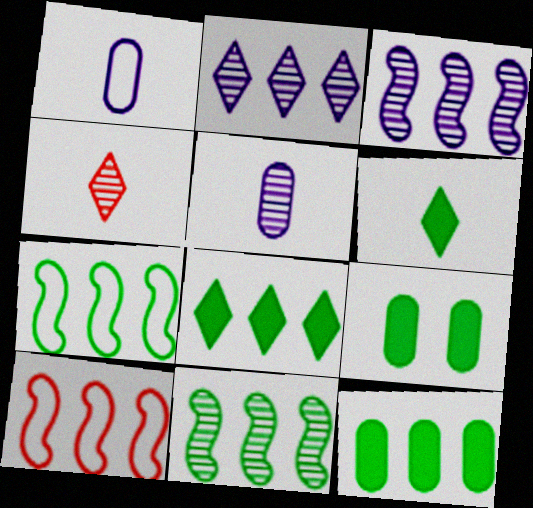[[2, 10, 12]]